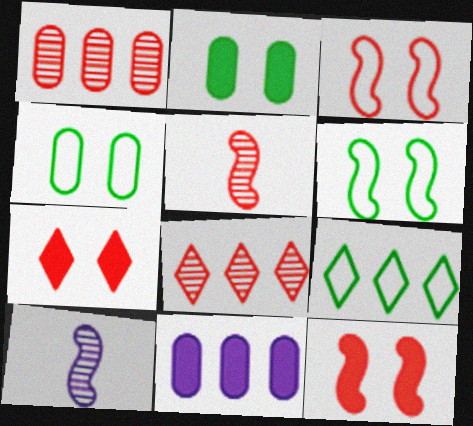[]